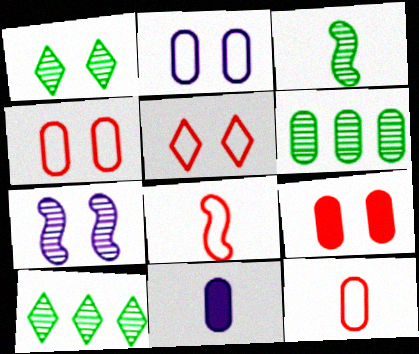[[1, 3, 6], 
[4, 6, 11]]